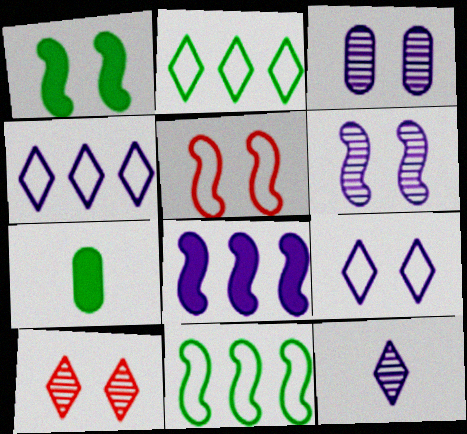[[1, 5, 6]]